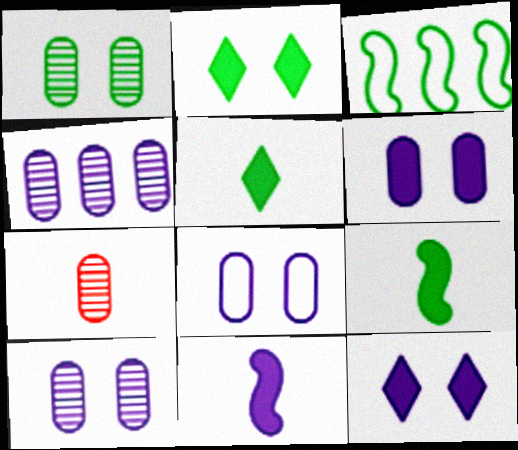[[1, 3, 5], 
[1, 4, 7], 
[3, 7, 12], 
[6, 8, 10]]